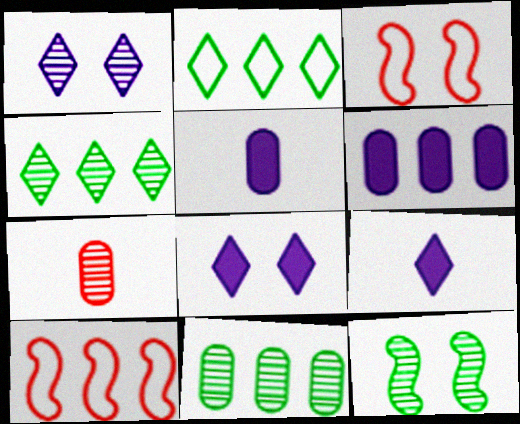[[3, 4, 5], 
[3, 9, 11], 
[4, 6, 10]]